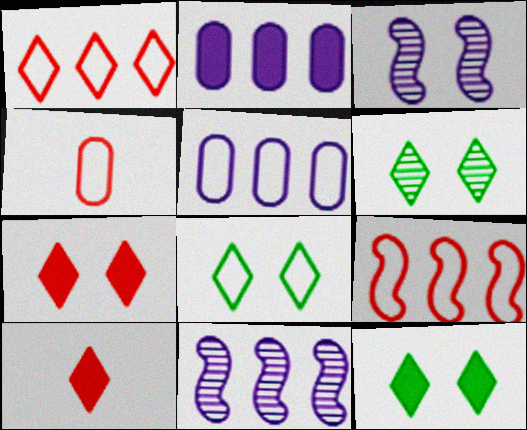[[4, 11, 12], 
[6, 8, 12]]